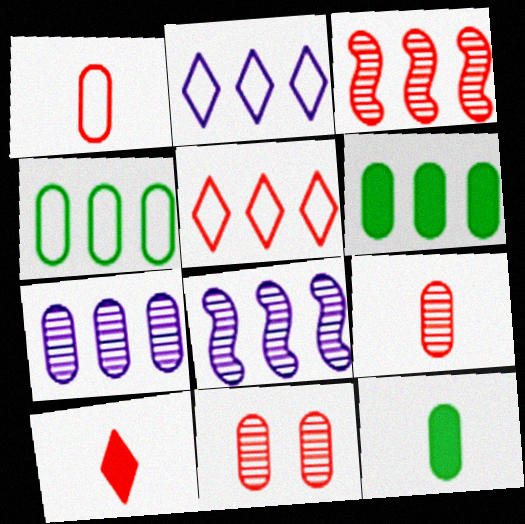[[2, 3, 6], 
[5, 6, 8]]